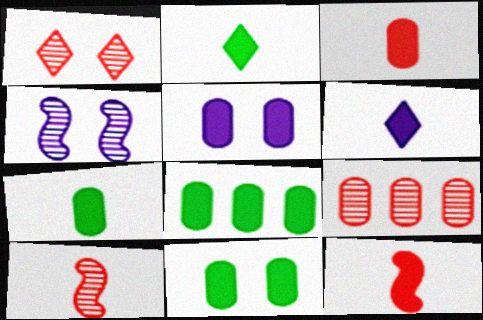[[1, 9, 10], 
[3, 5, 8], 
[6, 7, 12], 
[7, 8, 11]]